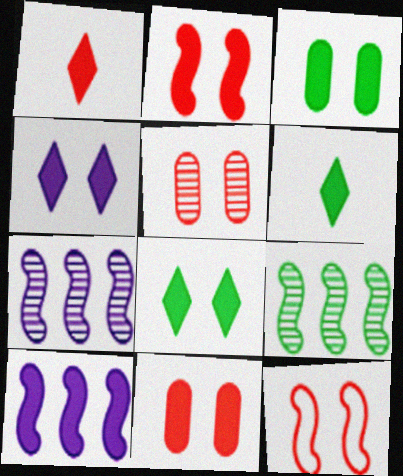[[1, 3, 10], 
[2, 3, 4], 
[6, 10, 11]]